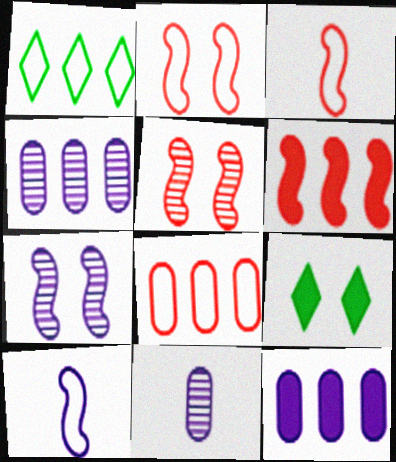[[1, 4, 6], 
[3, 4, 9], 
[3, 5, 6]]